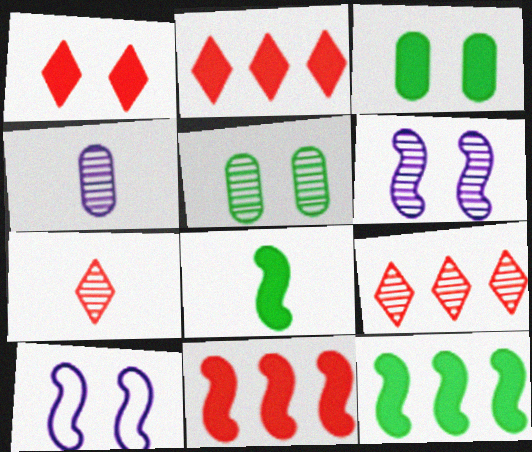[[1, 5, 10]]